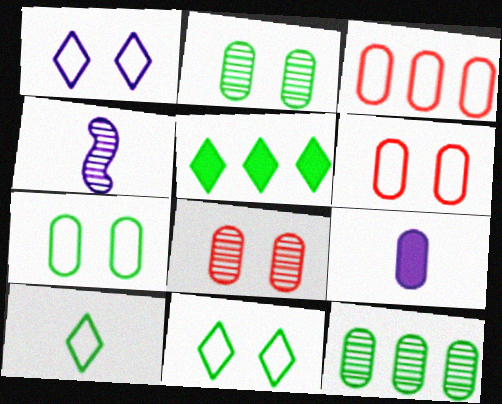[[2, 3, 9], 
[4, 5, 6], 
[6, 9, 12]]